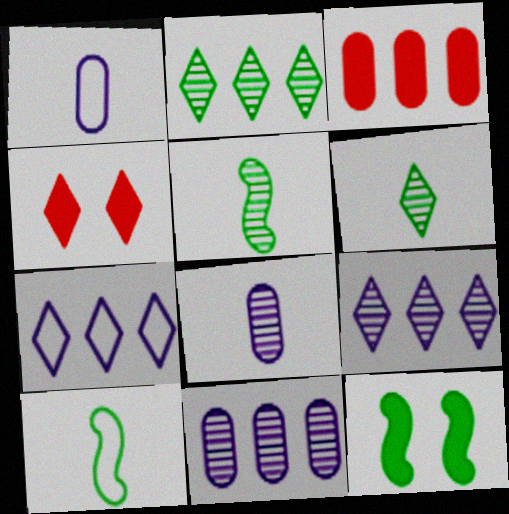[[4, 6, 7], 
[4, 10, 11]]